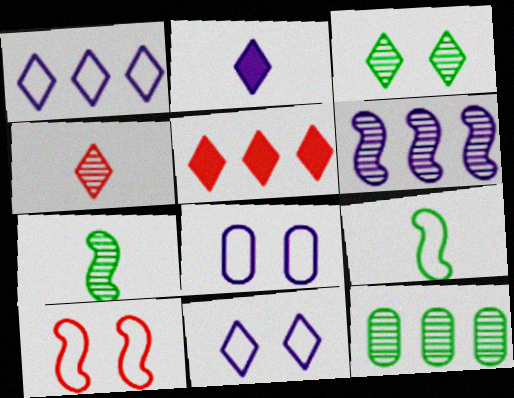[[2, 6, 8], 
[2, 10, 12], 
[3, 7, 12], 
[5, 7, 8]]